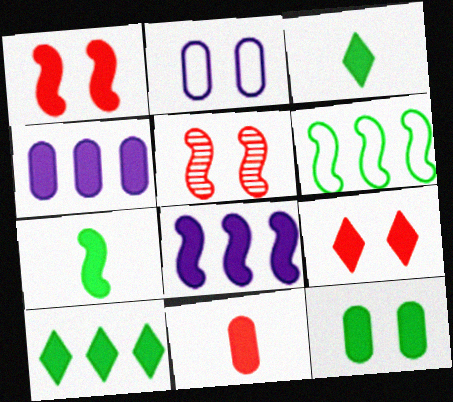[[1, 3, 4], 
[1, 7, 8], 
[4, 7, 9], 
[4, 11, 12], 
[7, 10, 12]]